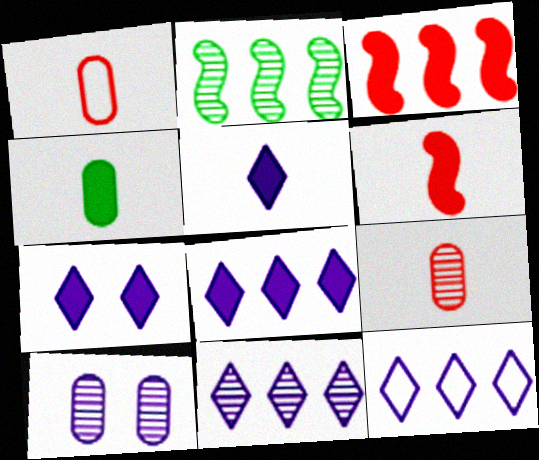[[1, 2, 7], 
[3, 4, 7], 
[4, 5, 6], 
[5, 7, 8], 
[8, 11, 12]]